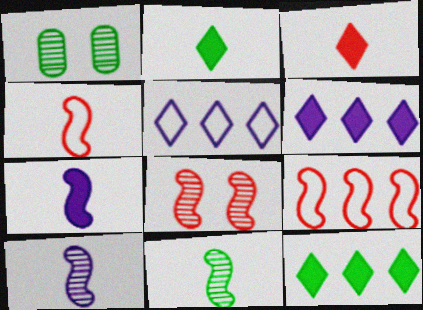[[1, 4, 6], 
[4, 7, 11]]